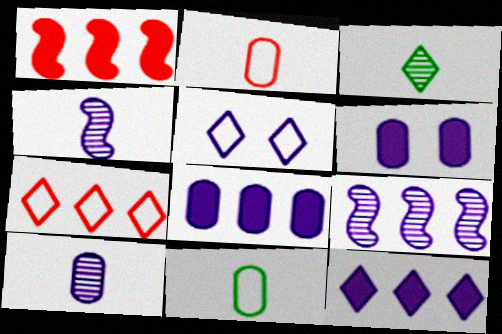[[4, 5, 8]]